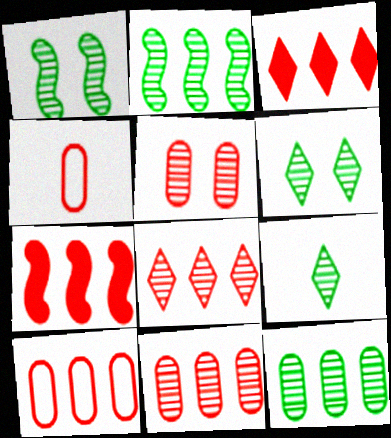[[1, 9, 12], 
[7, 8, 10]]